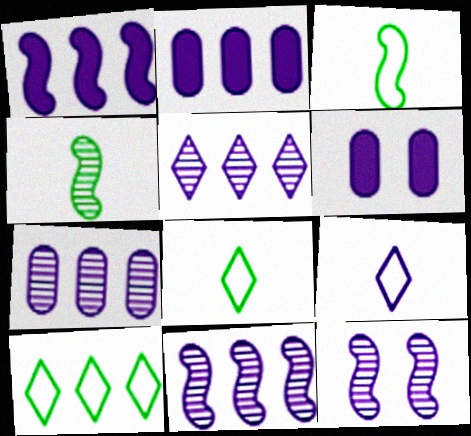[[2, 9, 12], 
[5, 7, 11], 
[6, 9, 11]]